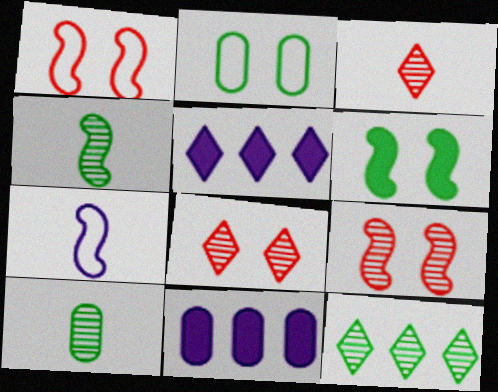[[1, 5, 10]]